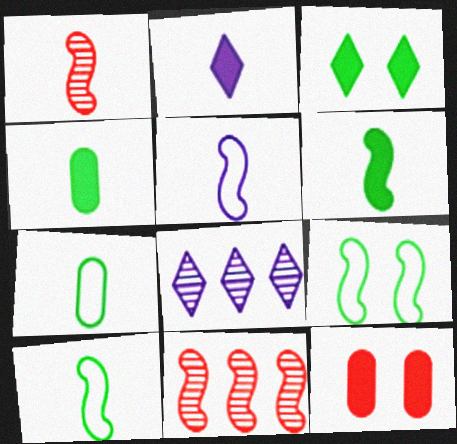[[1, 2, 7], 
[1, 5, 6], 
[8, 10, 12]]